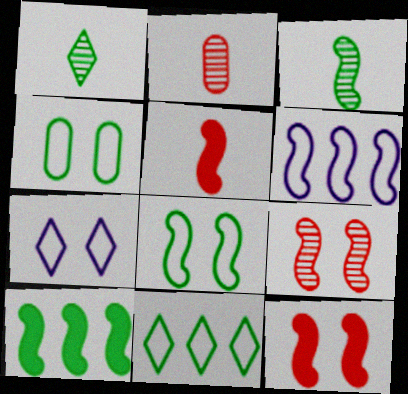[[1, 4, 10], 
[2, 7, 10], 
[3, 6, 12], 
[3, 8, 10]]